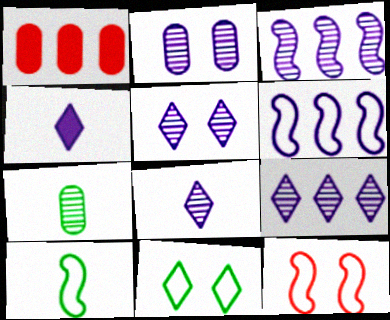[[1, 5, 10], 
[2, 3, 8], 
[2, 4, 6], 
[5, 8, 9], 
[6, 10, 12]]